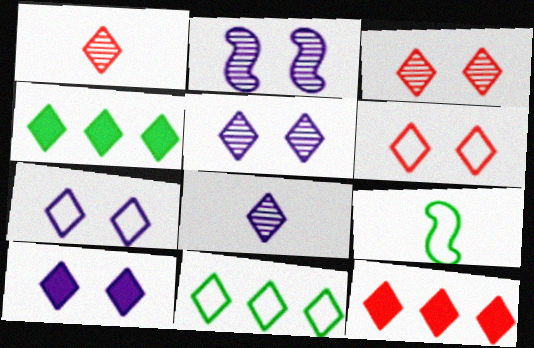[[1, 4, 7], 
[1, 6, 12], 
[1, 10, 11], 
[4, 6, 8], 
[5, 7, 10]]